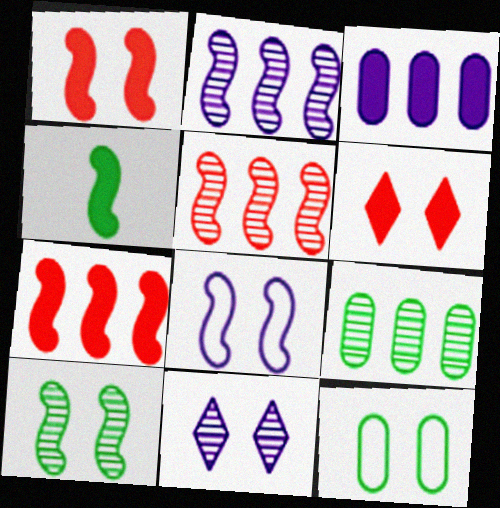[[1, 8, 10], 
[1, 11, 12], 
[3, 4, 6], 
[4, 5, 8]]